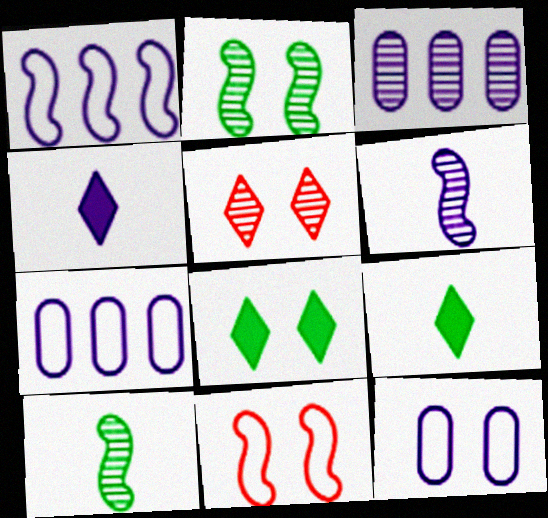[[3, 5, 10], 
[3, 9, 11]]